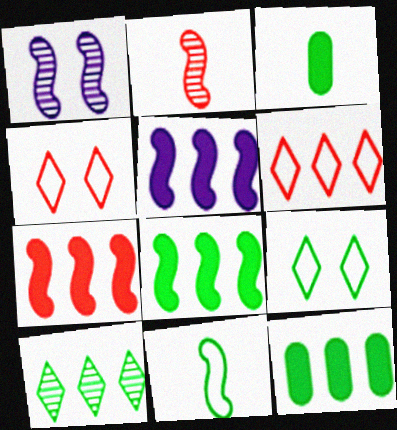[[1, 3, 6], 
[1, 7, 11], 
[5, 7, 8]]